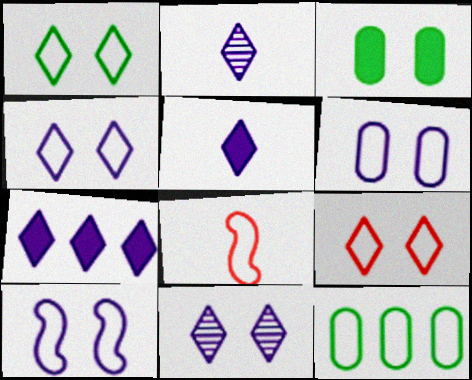[[1, 4, 9], 
[2, 4, 7], 
[4, 6, 10], 
[4, 8, 12]]